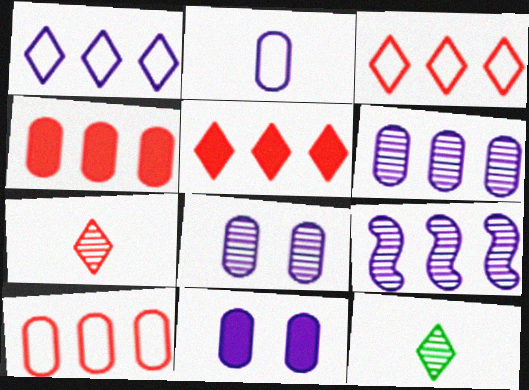[[2, 6, 11]]